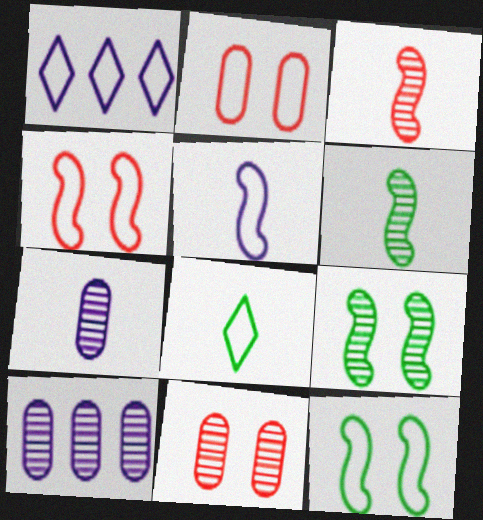[]